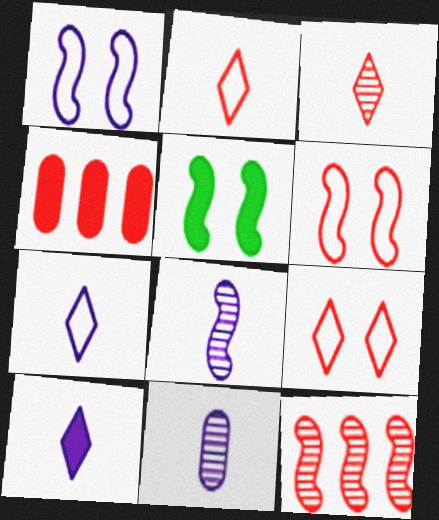[[3, 4, 6], 
[4, 5, 10]]